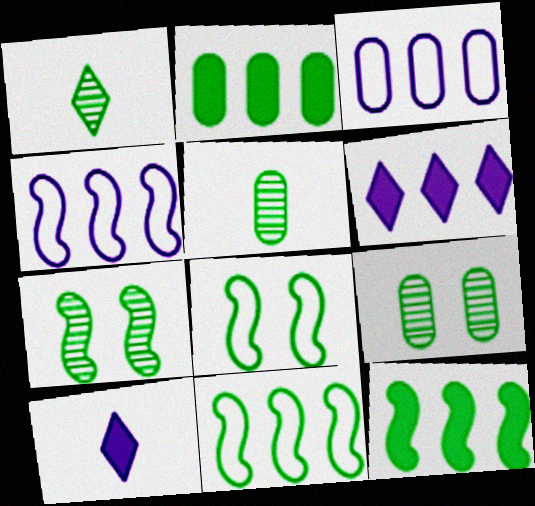[[1, 2, 8]]